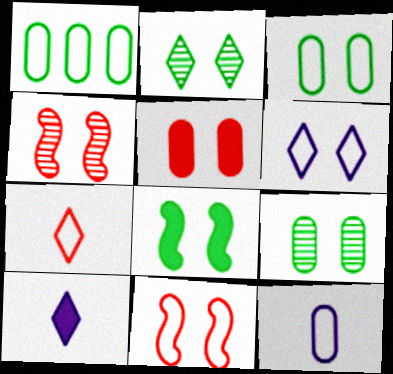[[1, 4, 10], 
[2, 3, 8], 
[3, 6, 11]]